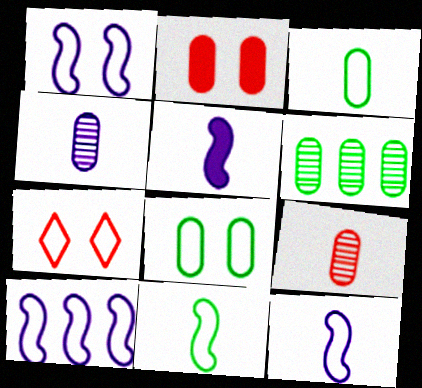[[1, 7, 8], 
[1, 10, 12], 
[3, 7, 10], 
[5, 6, 7]]